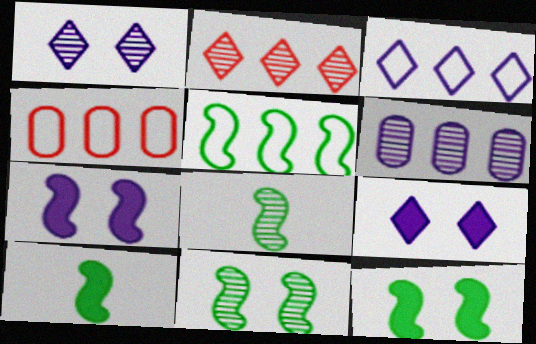[[1, 4, 10], 
[3, 4, 5], 
[4, 8, 9], 
[5, 8, 12], 
[5, 10, 11]]